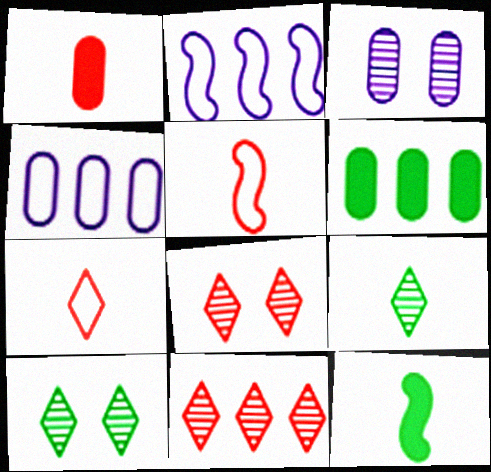[[1, 2, 10], 
[2, 6, 11], 
[4, 8, 12]]